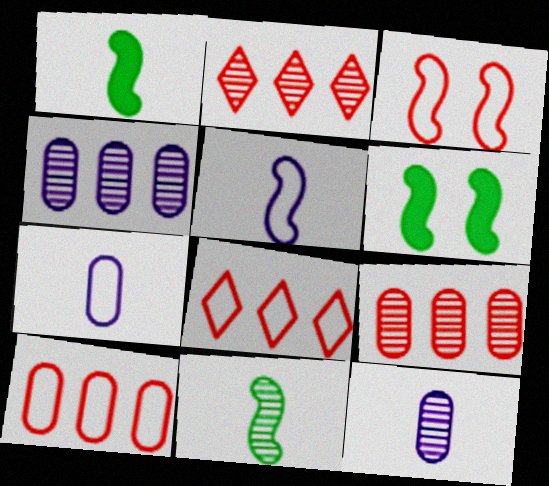[[2, 6, 7], 
[6, 8, 12]]